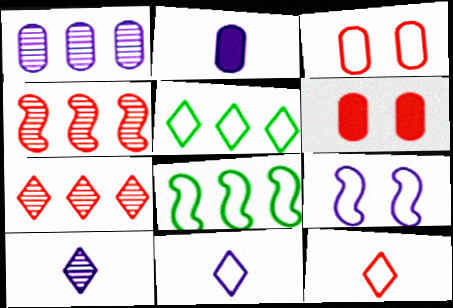[[3, 8, 11], 
[4, 6, 12], 
[6, 8, 10]]